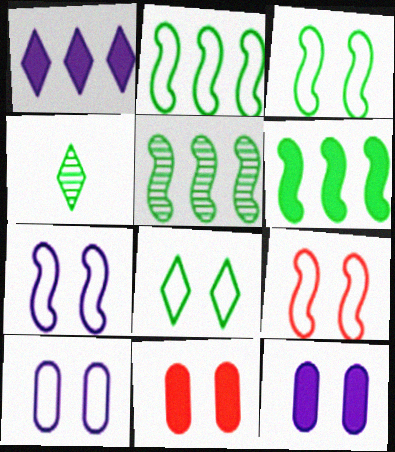[[2, 5, 6], 
[3, 7, 9], 
[8, 9, 10]]